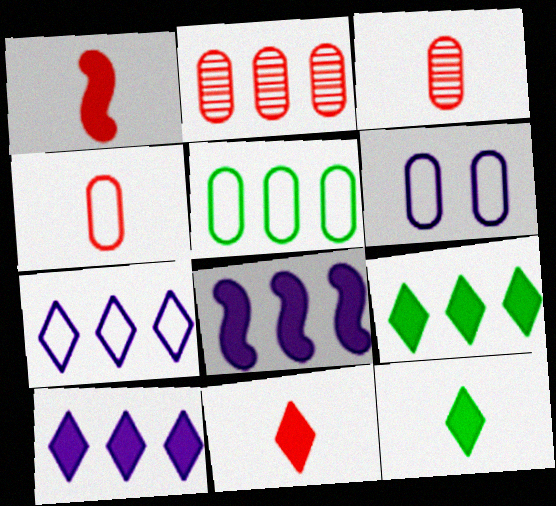[[4, 5, 6]]